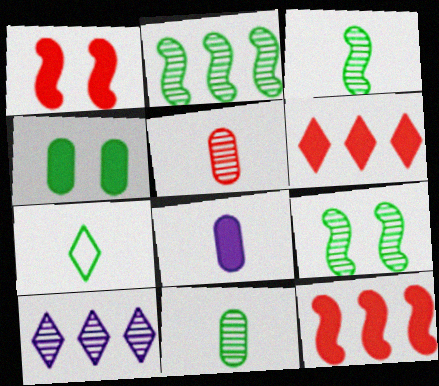[[2, 3, 9], 
[2, 4, 7], 
[5, 9, 10]]